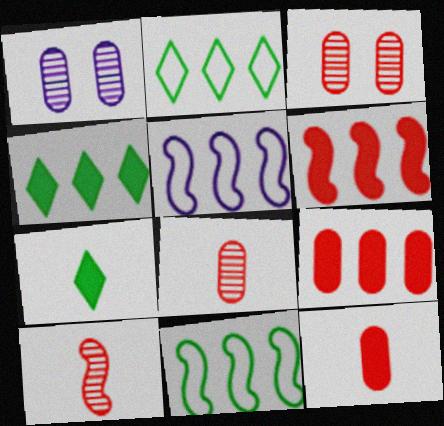[[3, 5, 7]]